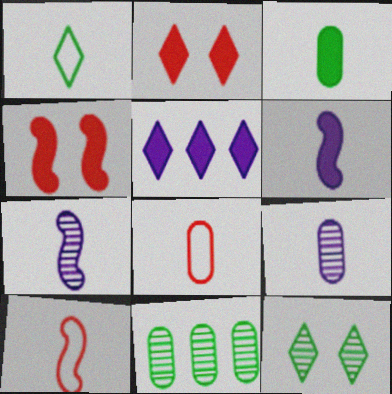[[3, 4, 5], 
[3, 8, 9]]